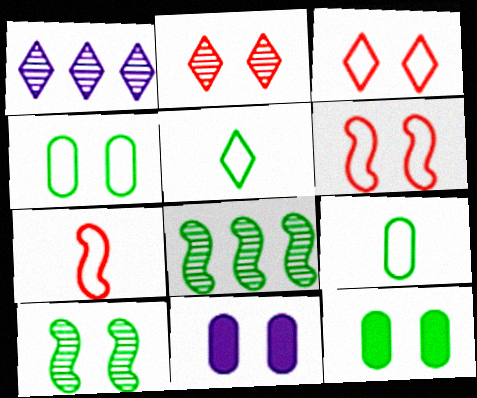[[1, 7, 12], 
[3, 10, 11], 
[5, 8, 12]]